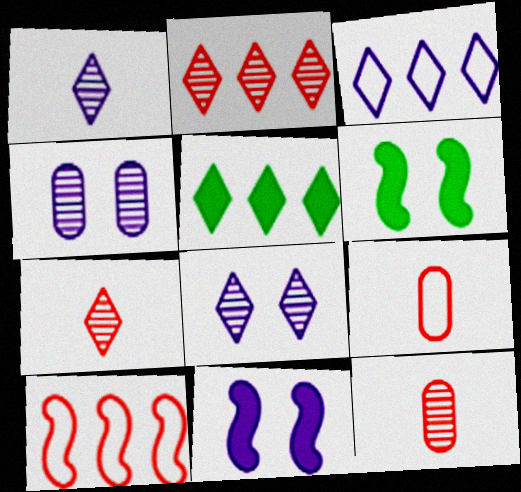[[2, 3, 5], 
[3, 6, 12]]